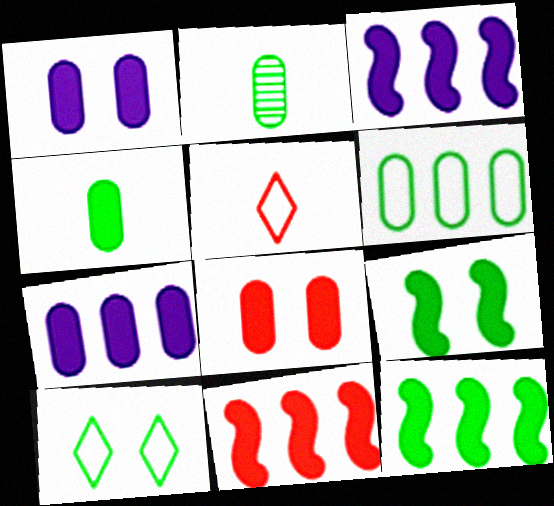[[2, 10, 12], 
[3, 11, 12], 
[4, 7, 8]]